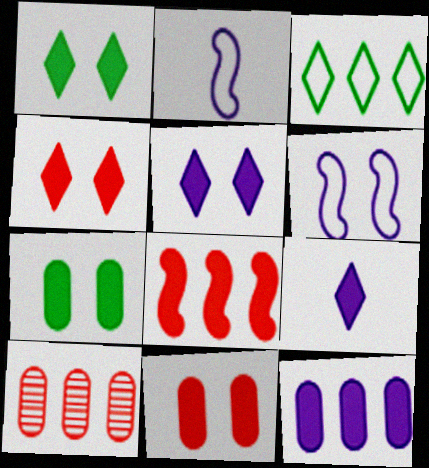[[1, 2, 10], 
[1, 4, 5], 
[7, 8, 9]]